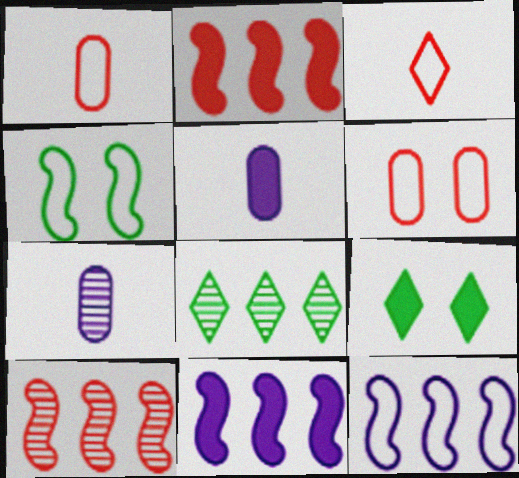[[2, 5, 9]]